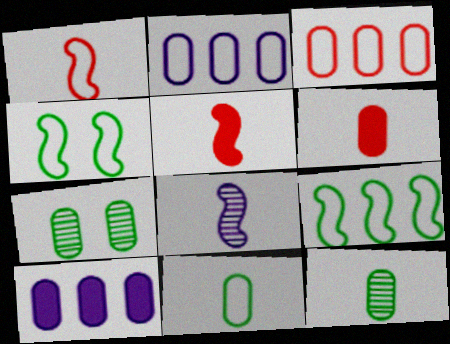[[2, 6, 7]]